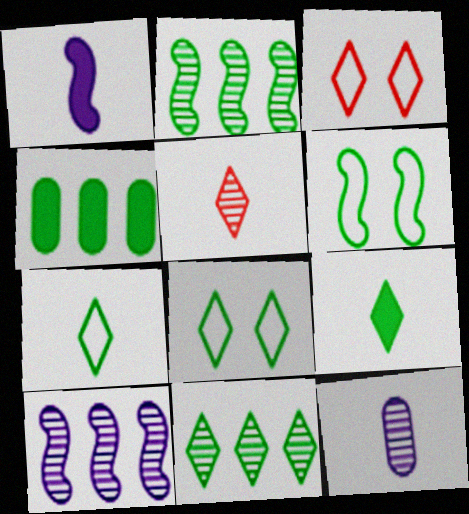[[8, 9, 11]]